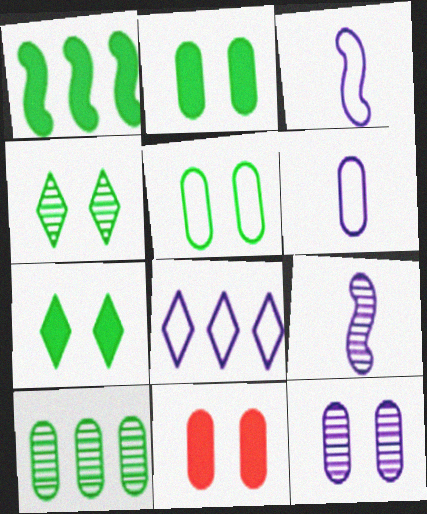[[5, 11, 12], 
[6, 10, 11]]